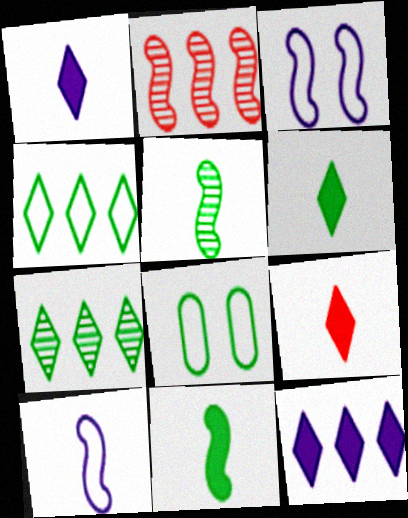[[1, 2, 8], 
[1, 6, 9], 
[2, 3, 11], 
[7, 8, 11]]